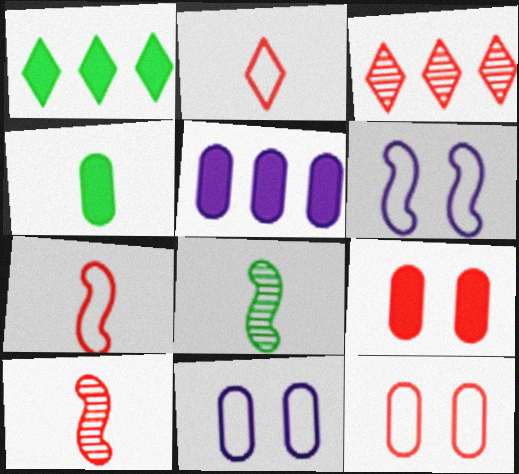[[1, 10, 11], 
[3, 4, 6], 
[3, 7, 9], 
[4, 5, 9]]